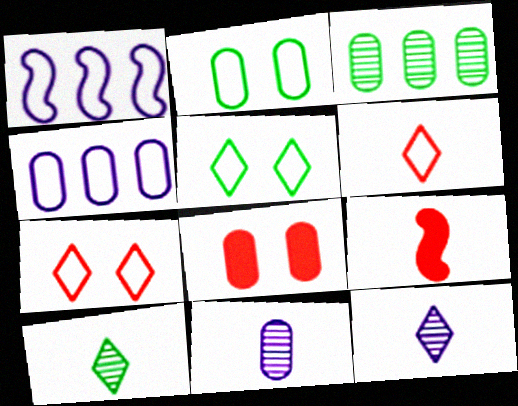[[1, 2, 6], 
[1, 8, 10]]